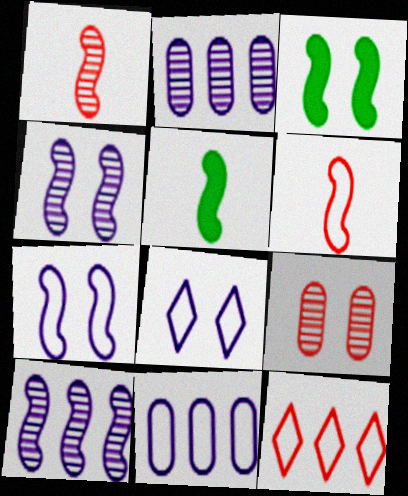[[3, 6, 10], 
[3, 8, 9]]